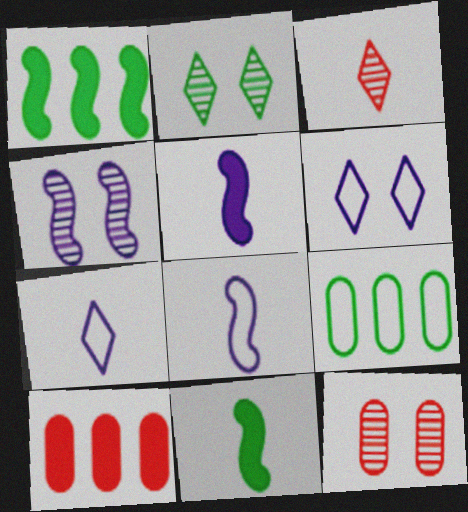[[1, 7, 12], 
[2, 4, 12], 
[2, 8, 10], 
[2, 9, 11]]